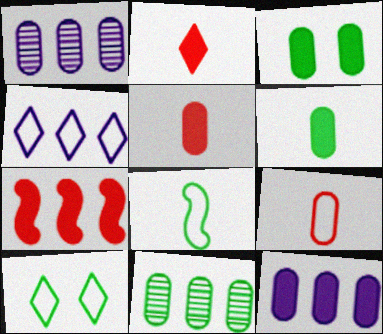[[1, 3, 9], 
[3, 5, 12], 
[4, 7, 11]]